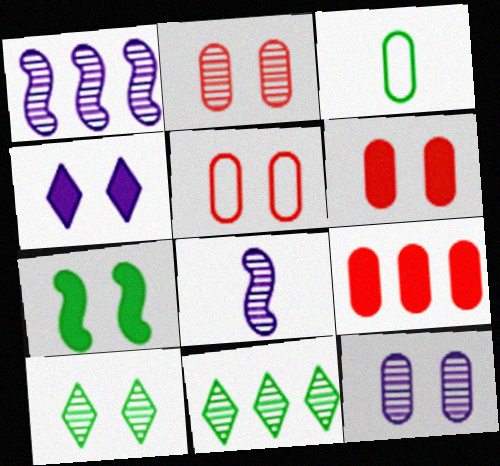[[2, 5, 6], 
[2, 8, 11], 
[3, 7, 11], 
[3, 9, 12], 
[4, 6, 7]]